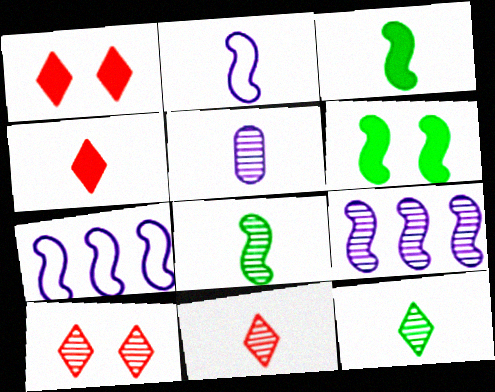[[5, 8, 11]]